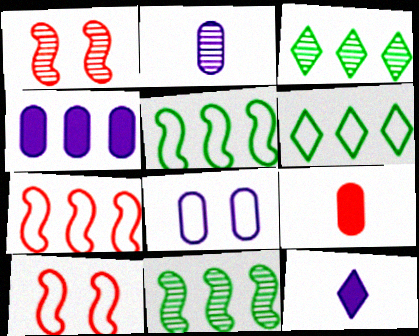[[1, 2, 3], 
[2, 4, 8], 
[3, 4, 7]]